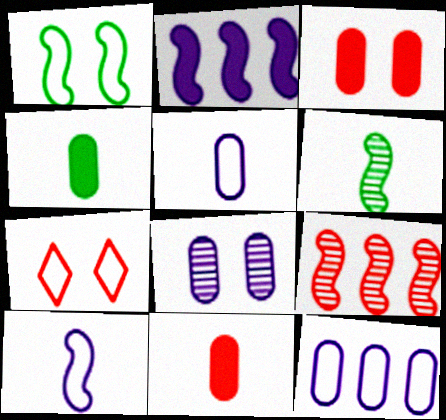[[7, 9, 11]]